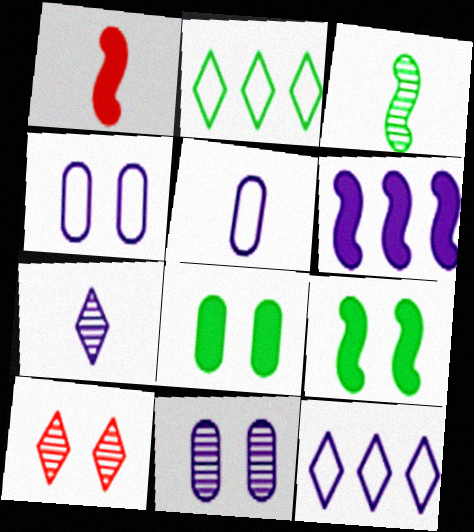[[1, 2, 11], 
[1, 6, 9], 
[2, 3, 8], 
[4, 6, 7], 
[4, 9, 10]]